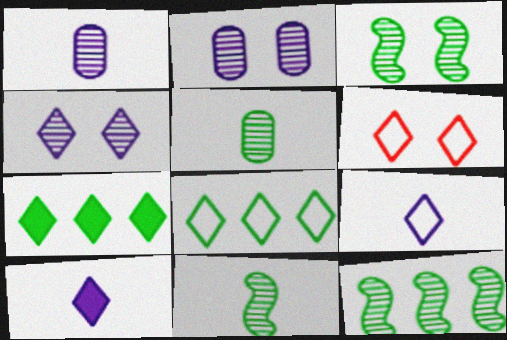[[3, 11, 12], 
[6, 8, 9]]